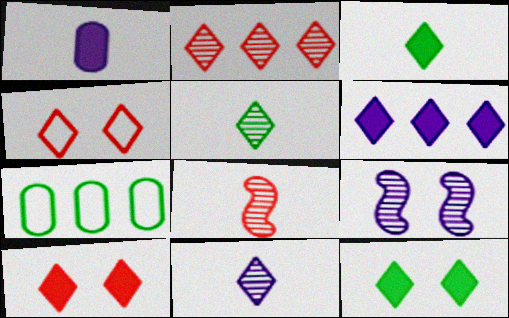[[3, 6, 10], 
[4, 5, 6]]